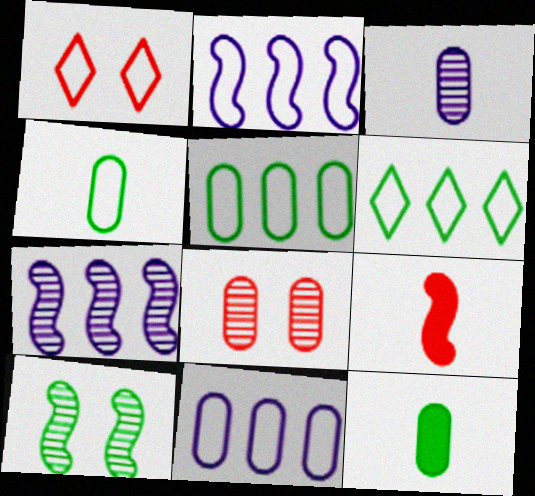[[1, 2, 4], 
[1, 7, 12], 
[2, 9, 10], 
[6, 10, 12], 
[8, 11, 12]]